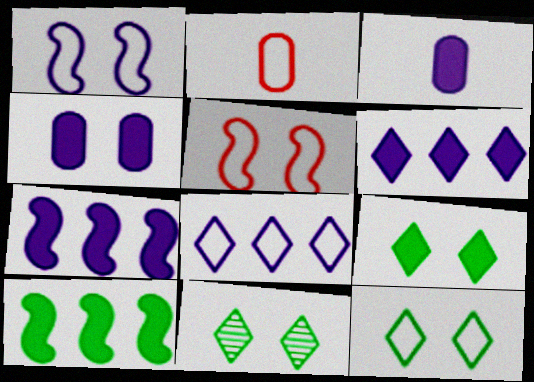[[2, 7, 11], 
[4, 5, 11], 
[9, 11, 12]]